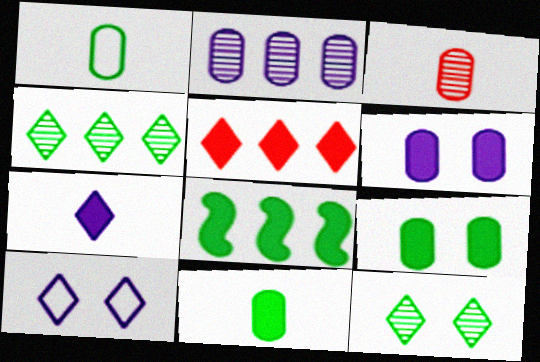[[1, 8, 12], 
[3, 8, 10]]